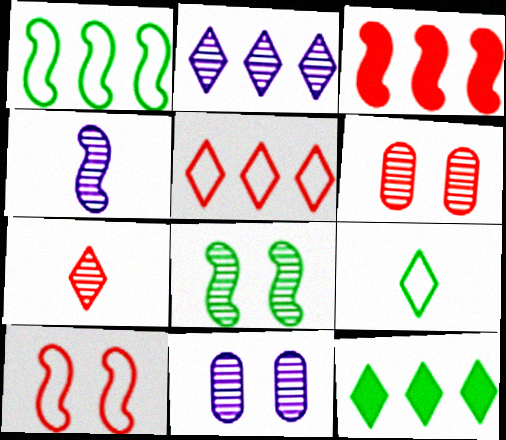[[2, 4, 11], 
[2, 5, 12], 
[3, 9, 11]]